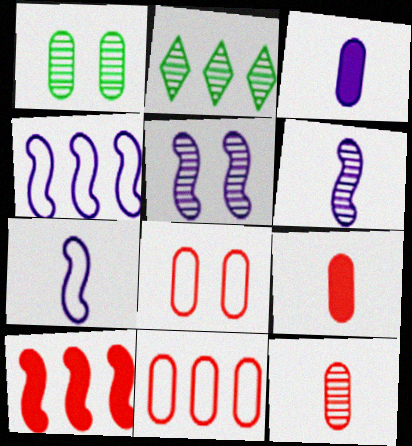[[1, 3, 11], 
[2, 5, 12]]